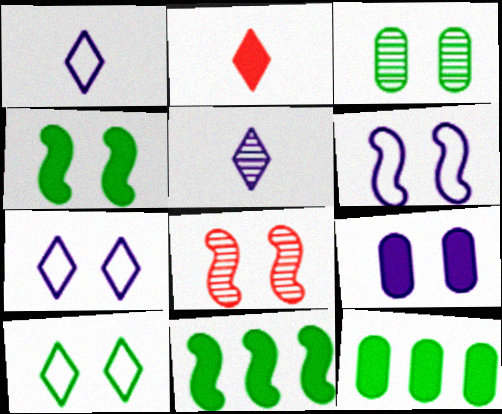[[1, 8, 12], 
[2, 9, 11], 
[3, 4, 10], 
[4, 6, 8], 
[8, 9, 10]]